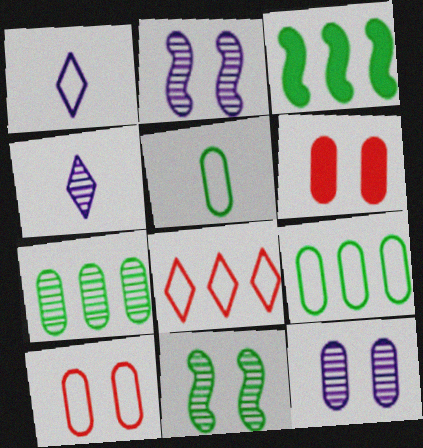[[3, 4, 10]]